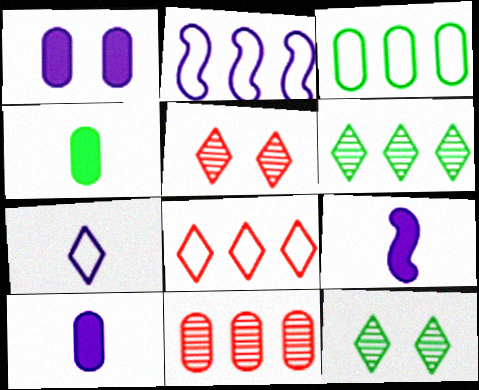[[2, 3, 8], 
[2, 4, 5], 
[3, 5, 9]]